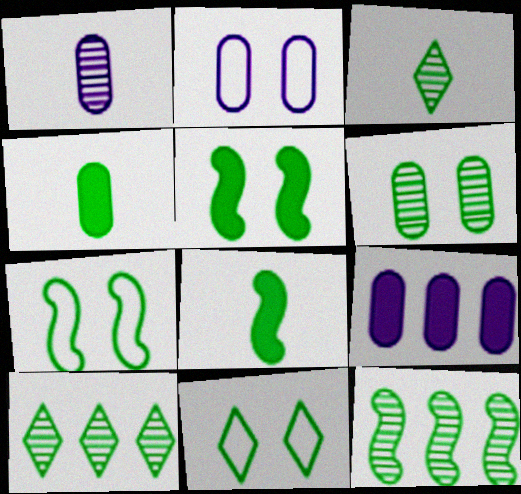[[1, 2, 9], 
[3, 6, 12], 
[4, 7, 10], 
[4, 11, 12], 
[5, 6, 11], 
[7, 8, 12]]